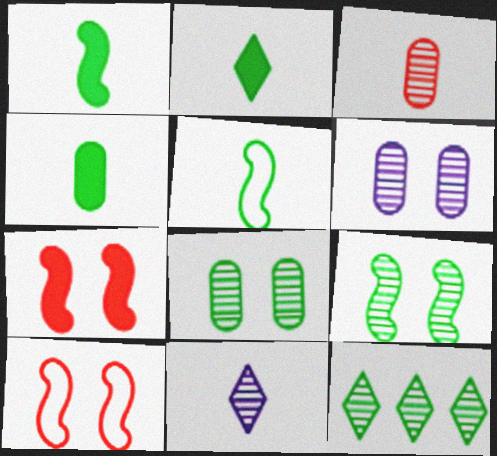[[1, 2, 4]]